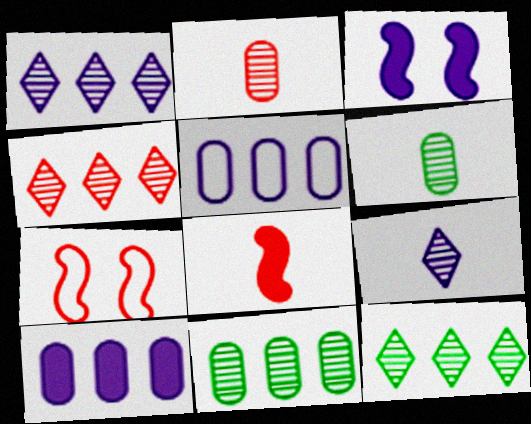[[1, 4, 12], 
[3, 5, 9]]